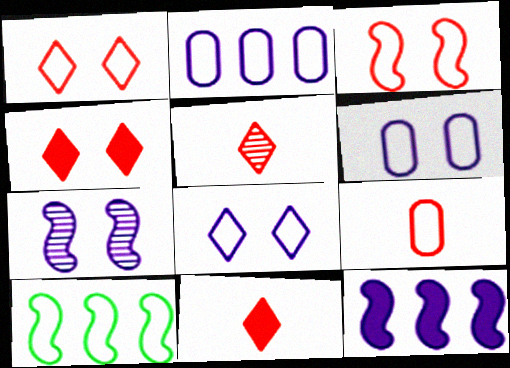[[8, 9, 10]]